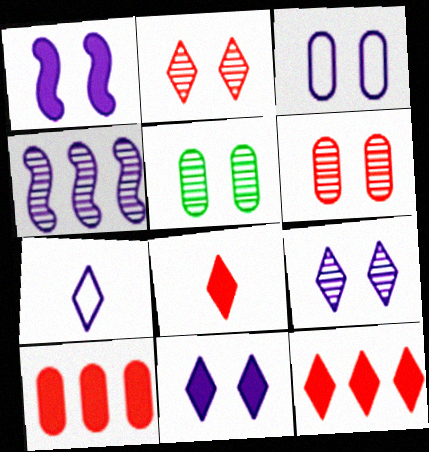[[1, 3, 9]]